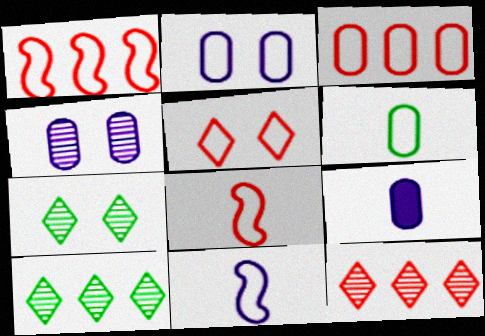[[1, 7, 9], 
[2, 3, 6], 
[3, 5, 8]]